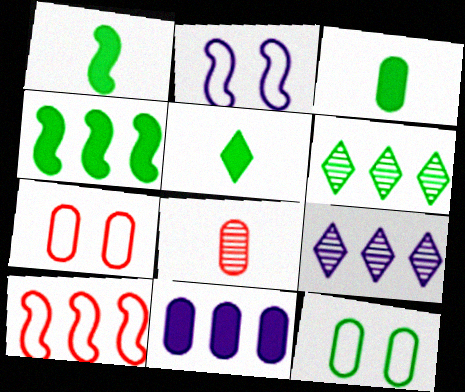[[1, 3, 5], 
[1, 6, 12], 
[1, 7, 9], 
[6, 10, 11], 
[8, 11, 12]]